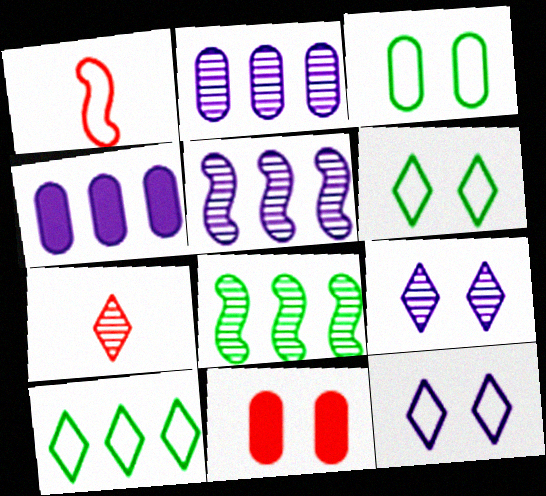[]